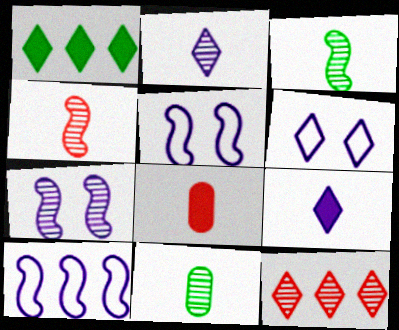[[2, 4, 11], 
[7, 11, 12]]